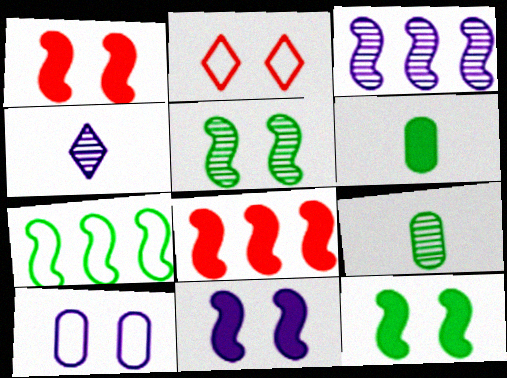[[1, 11, 12], 
[2, 3, 6], 
[3, 7, 8]]